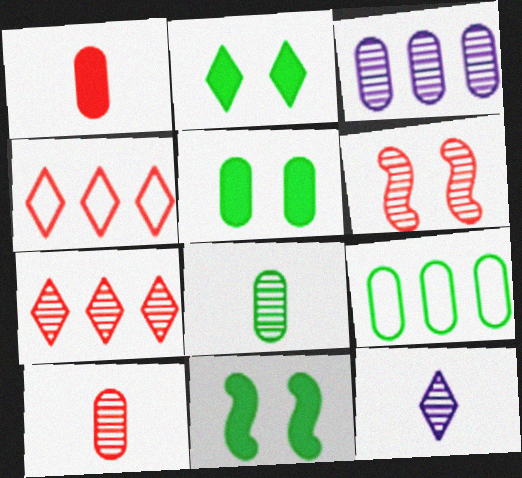[[1, 4, 6], 
[2, 4, 12], 
[2, 5, 11], 
[5, 8, 9], 
[6, 7, 10]]